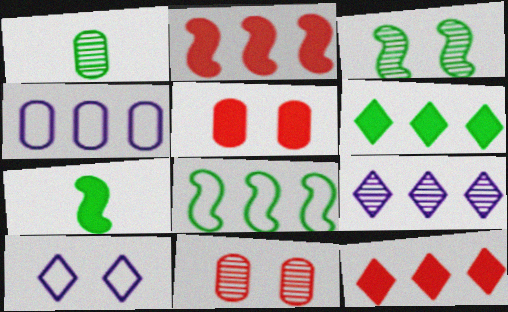[[1, 2, 10], 
[1, 4, 5], 
[3, 5, 10], 
[3, 7, 8]]